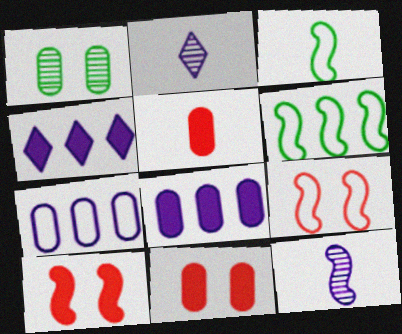[[1, 5, 7], 
[2, 3, 5], 
[2, 6, 11], 
[6, 10, 12]]